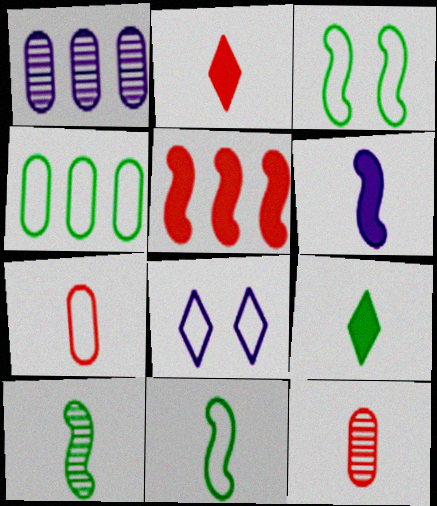[[1, 2, 3], 
[1, 6, 8]]